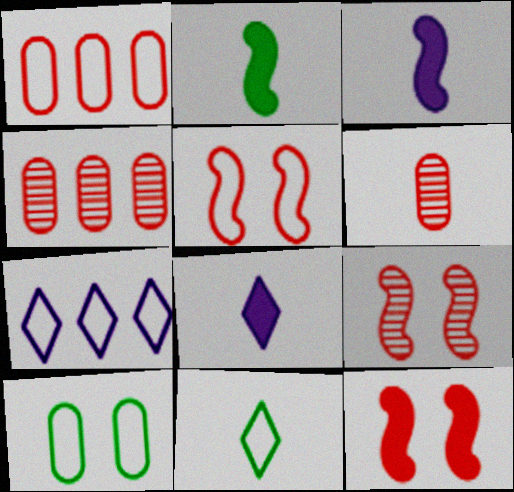[[3, 6, 11], 
[5, 9, 12]]